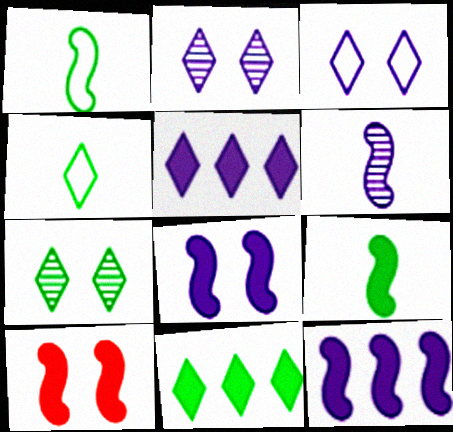[[4, 7, 11], 
[9, 10, 12]]